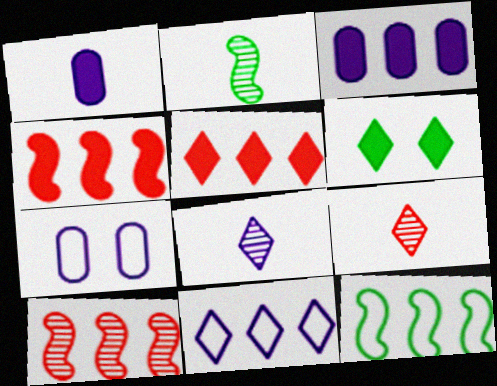[[1, 4, 6], 
[2, 5, 7], 
[6, 9, 11]]